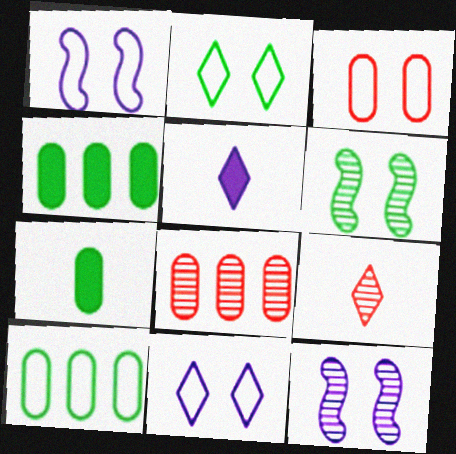[[1, 2, 3], 
[1, 4, 9]]